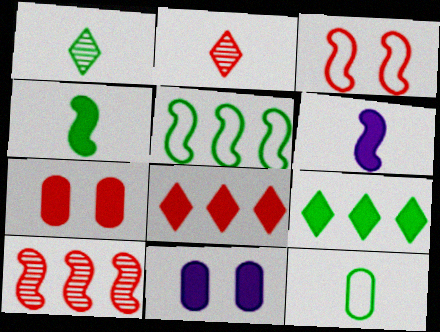[[1, 4, 12], 
[2, 5, 11], 
[2, 6, 12], 
[4, 8, 11], 
[6, 7, 9]]